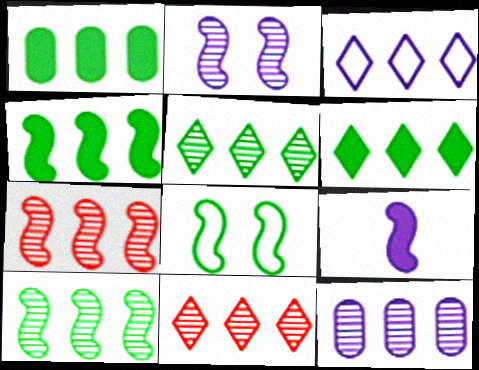[[1, 3, 7], 
[1, 4, 6], 
[3, 6, 11], 
[5, 7, 12], 
[7, 8, 9], 
[10, 11, 12]]